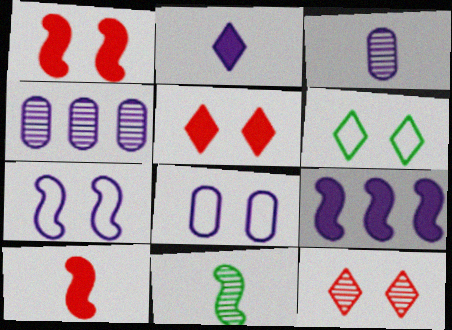[[2, 4, 7], 
[4, 6, 10], 
[4, 11, 12]]